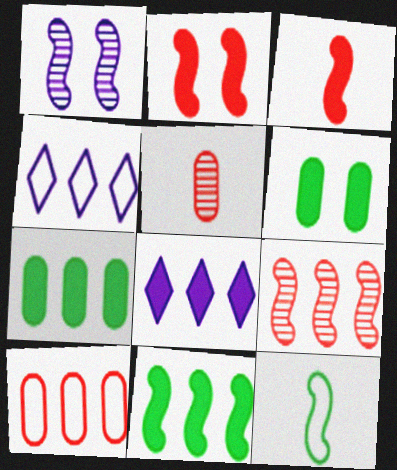[[3, 6, 8], 
[4, 7, 9]]